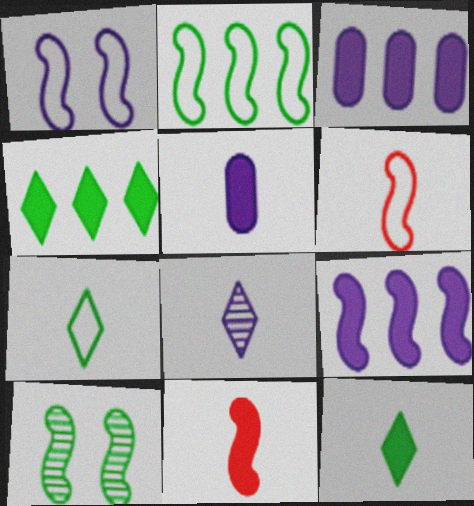[[1, 2, 6], 
[1, 3, 8], 
[5, 11, 12], 
[6, 9, 10]]